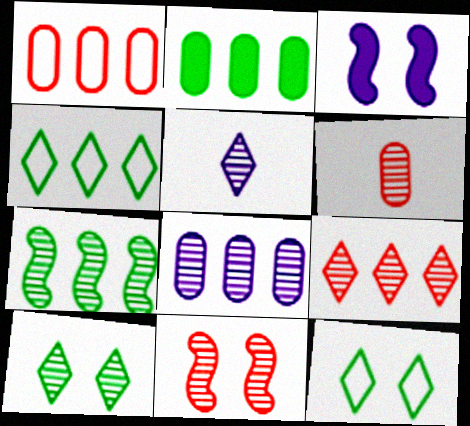[[1, 2, 8], 
[2, 4, 7], 
[3, 4, 6], 
[5, 9, 10], 
[6, 9, 11], 
[7, 8, 9]]